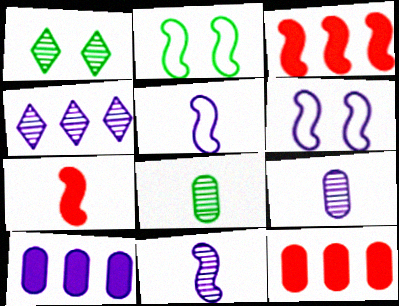[[1, 5, 12], 
[2, 3, 11]]